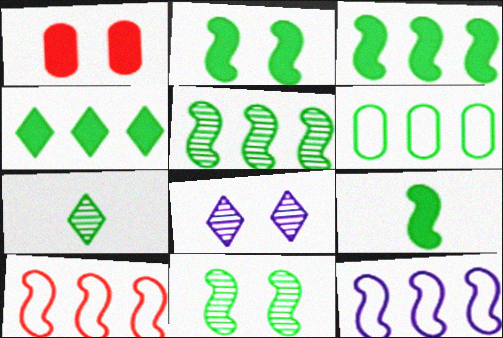[[1, 7, 12], 
[2, 3, 9], 
[2, 6, 7], 
[4, 5, 6]]